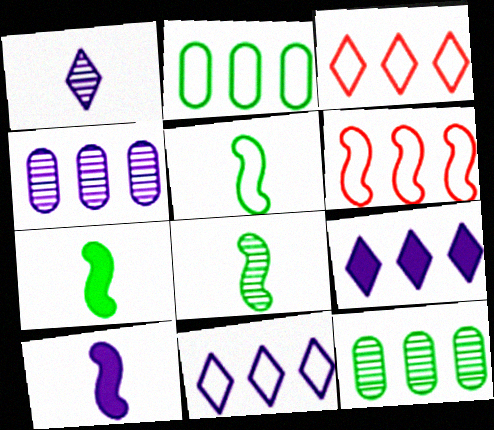[[2, 6, 11], 
[5, 7, 8], 
[6, 9, 12]]